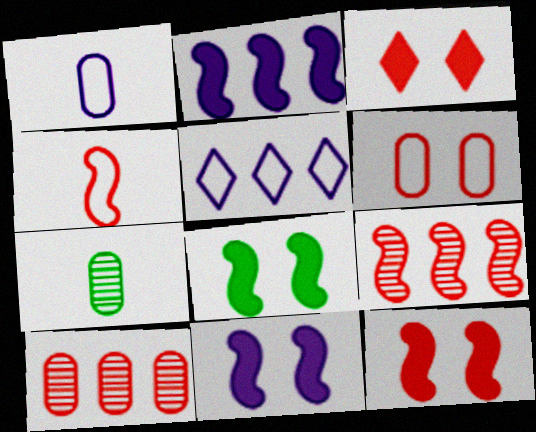[[3, 4, 10], 
[4, 9, 12], 
[5, 7, 12], 
[8, 11, 12]]